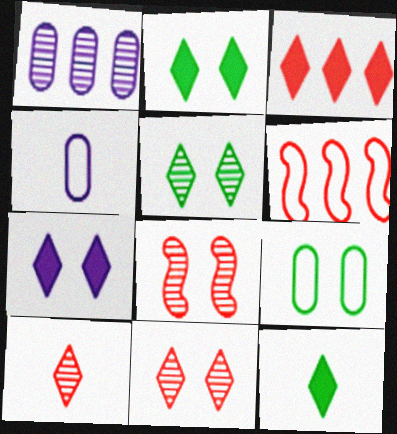[[3, 7, 12], 
[7, 8, 9]]